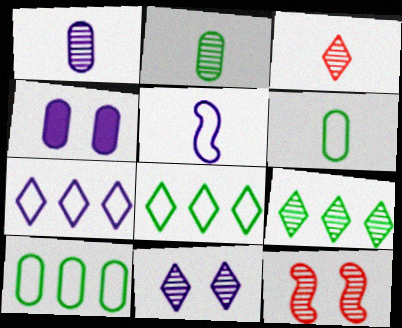[[1, 9, 12], 
[3, 9, 11]]